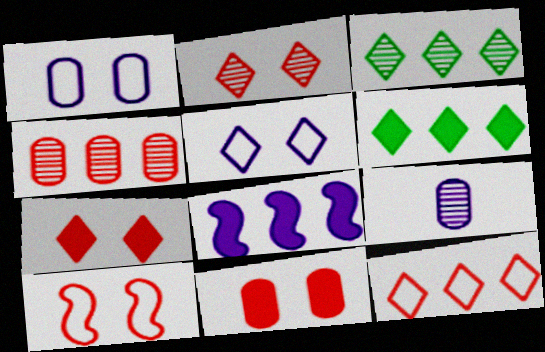[[2, 10, 11], 
[5, 8, 9], 
[6, 9, 10]]